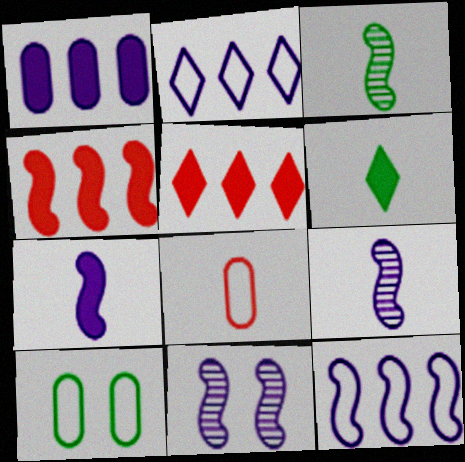[[5, 9, 10], 
[6, 8, 9], 
[7, 11, 12]]